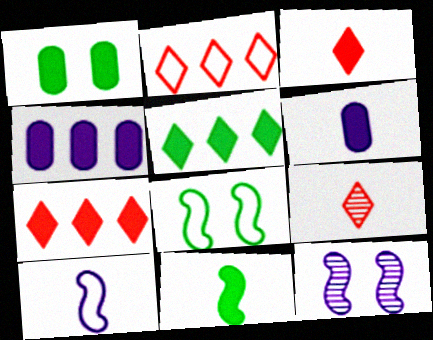[[1, 5, 11], 
[3, 6, 11], 
[4, 8, 9]]